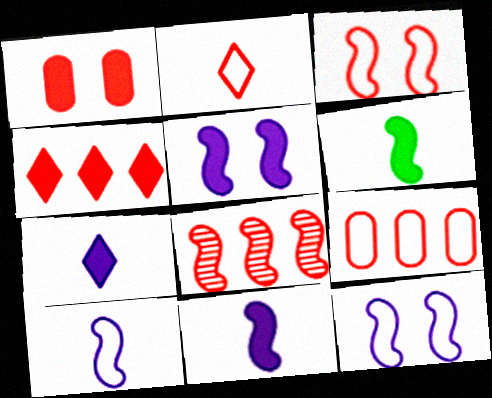[[1, 2, 8], 
[2, 3, 9], 
[4, 8, 9], 
[6, 8, 12]]